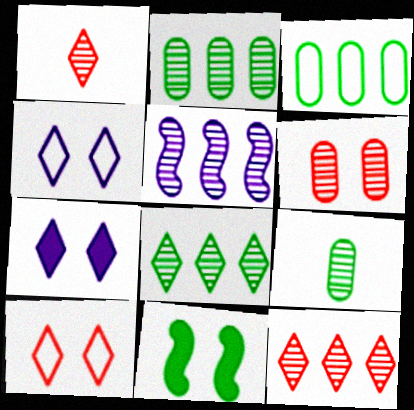[[2, 5, 12], 
[4, 6, 11]]